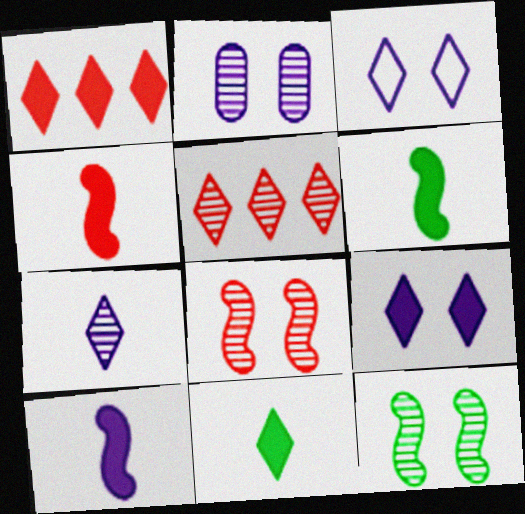[[1, 9, 11], 
[3, 5, 11], 
[4, 6, 10]]